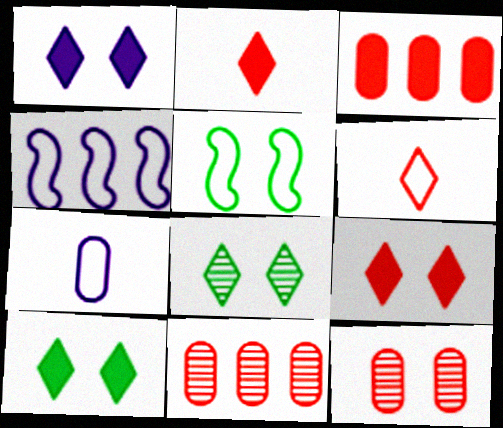[[1, 5, 12], 
[1, 9, 10]]